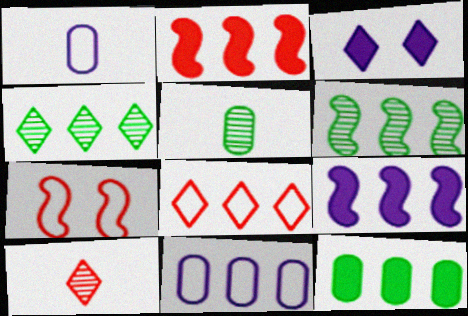[[2, 4, 11]]